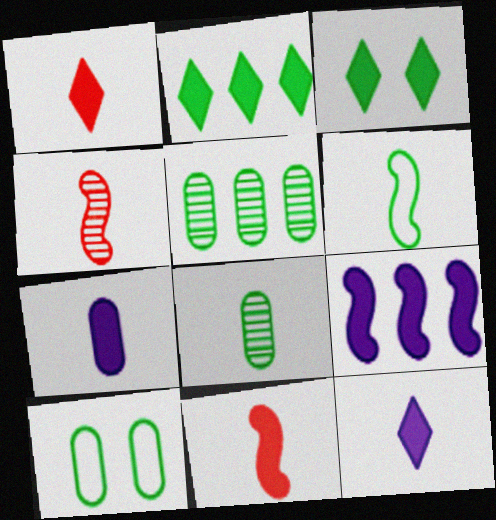[[3, 5, 6]]